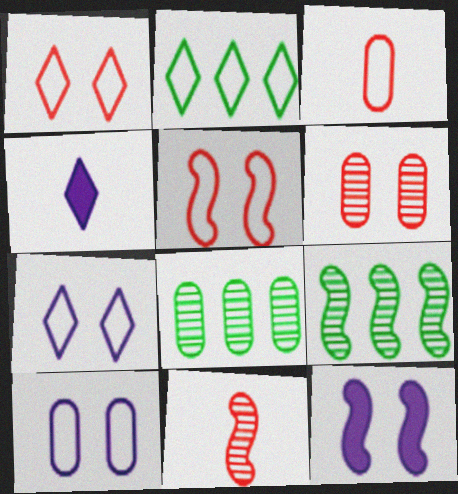[[4, 5, 8]]